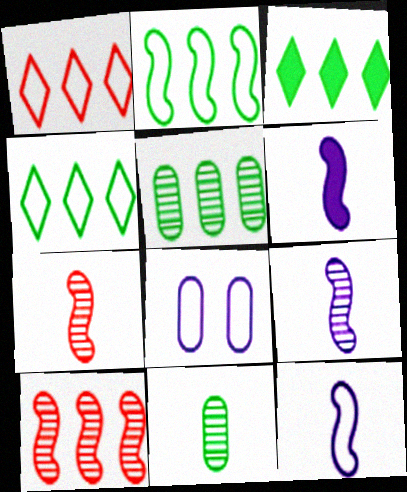[[2, 3, 5], 
[3, 7, 8], 
[6, 9, 12]]